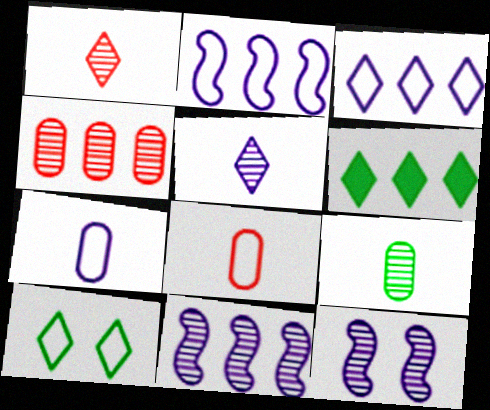[[2, 4, 6], 
[2, 8, 10], 
[6, 8, 12]]